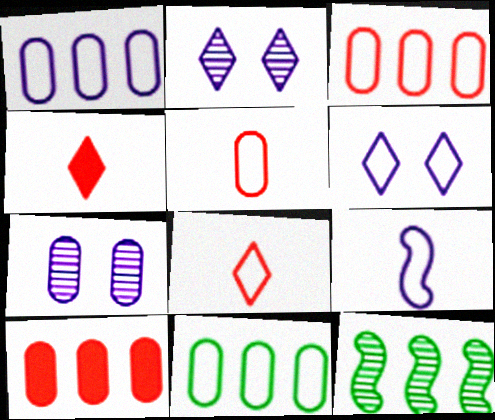[[1, 3, 11], 
[1, 6, 9]]